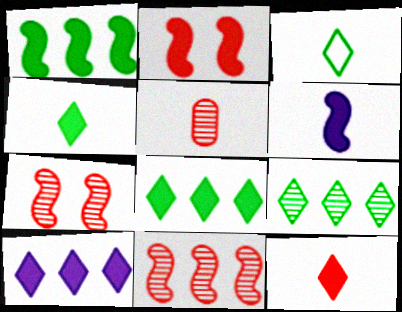[[1, 2, 6], 
[3, 5, 6]]